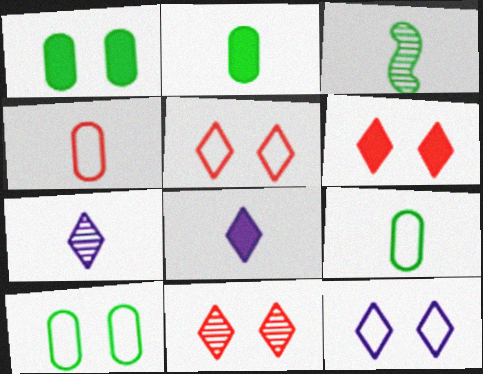[[3, 4, 8], 
[5, 6, 11]]